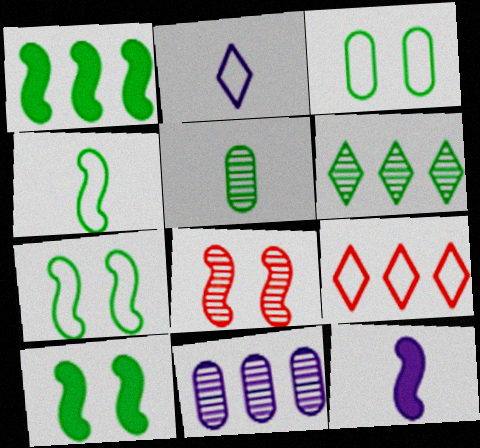[[1, 9, 11]]